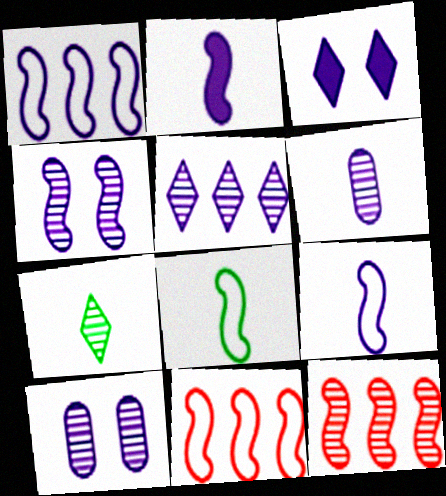[[1, 2, 4], 
[1, 3, 6], 
[4, 5, 6], 
[7, 10, 12]]